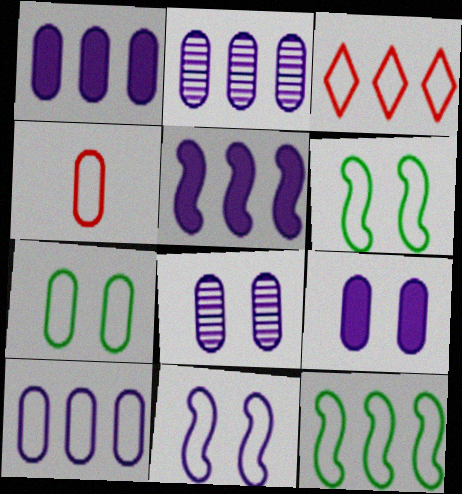[[1, 2, 10], 
[3, 10, 12], 
[4, 7, 10]]